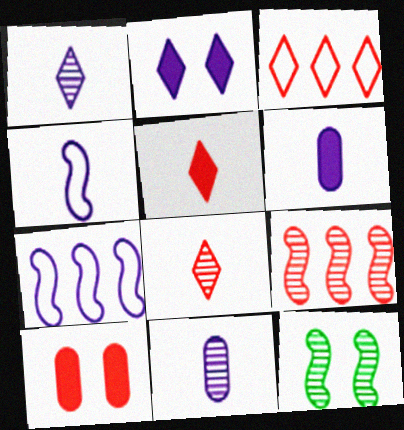[[1, 4, 6], 
[2, 7, 11], 
[3, 6, 12]]